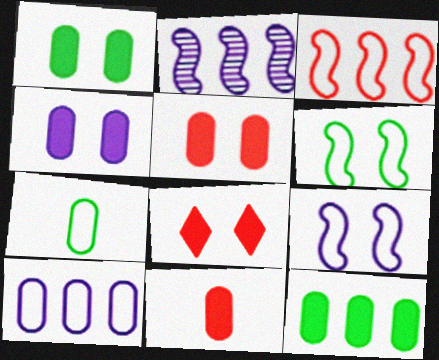[[1, 4, 5], 
[2, 7, 8], 
[4, 11, 12]]